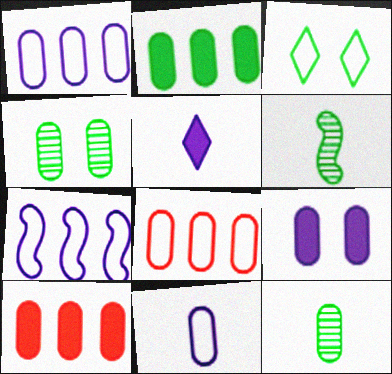[[2, 3, 6], 
[4, 10, 11], 
[8, 9, 12]]